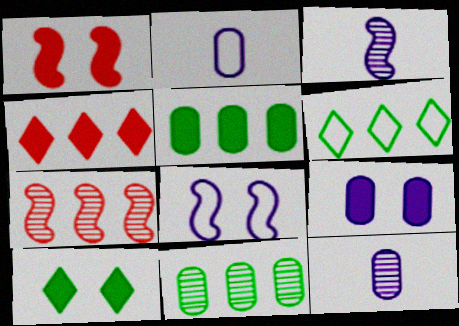[[1, 6, 12], 
[1, 9, 10], 
[2, 7, 10]]